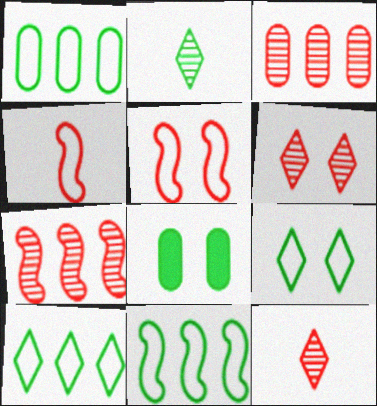[[1, 10, 11], 
[2, 8, 11]]